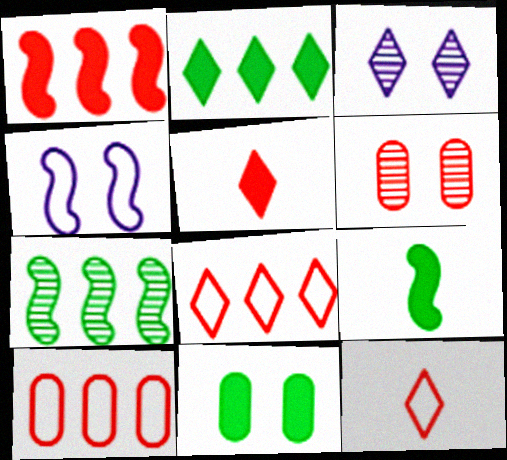[[1, 6, 12], 
[2, 3, 12], 
[2, 9, 11], 
[3, 9, 10]]